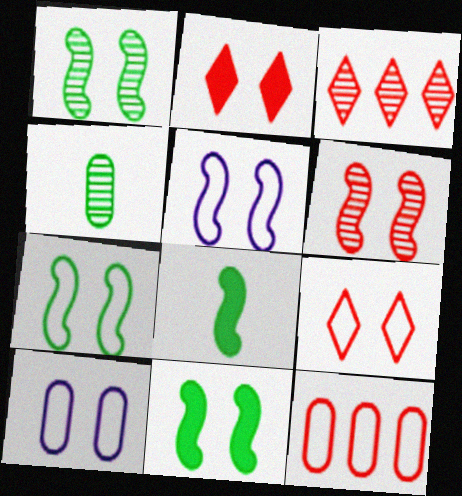[[1, 2, 10], 
[1, 7, 11], 
[3, 8, 10], 
[5, 6, 11], 
[7, 9, 10]]